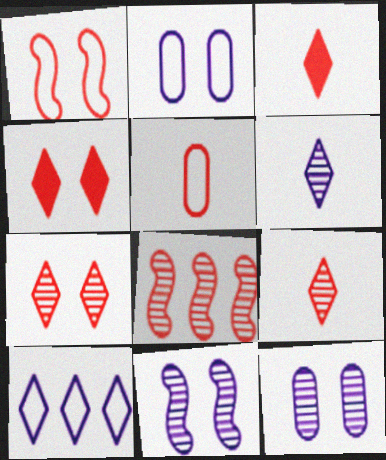[[4, 5, 8]]